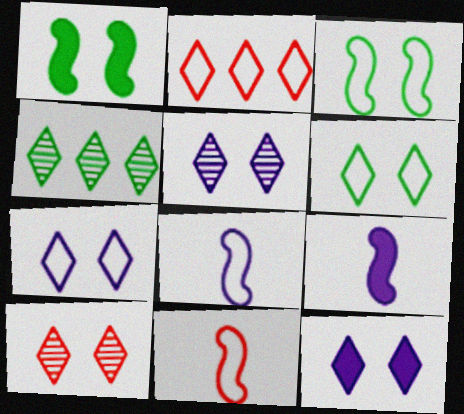[[5, 7, 12], 
[6, 10, 12]]